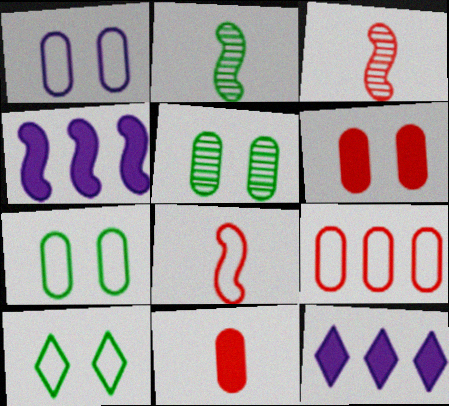[[1, 5, 6], 
[3, 7, 12], 
[5, 8, 12]]